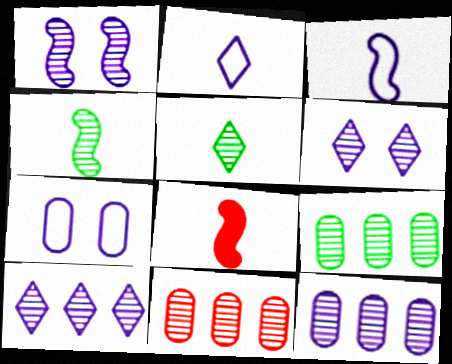[[1, 5, 11], 
[3, 4, 8], 
[4, 6, 11], 
[9, 11, 12]]